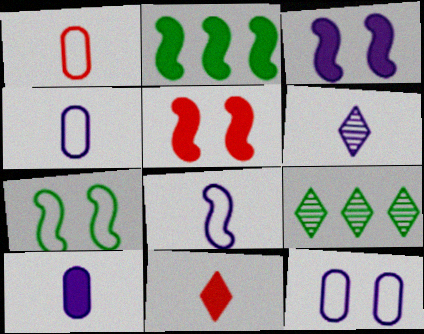[[1, 3, 9], 
[4, 5, 9], 
[6, 8, 10]]